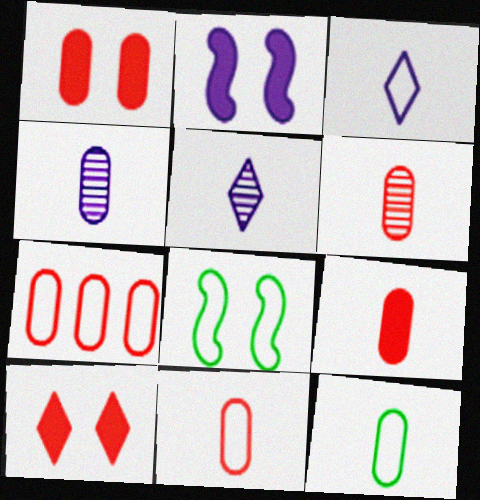[[1, 6, 7], 
[3, 7, 8], 
[4, 9, 12], 
[6, 9, 11]]